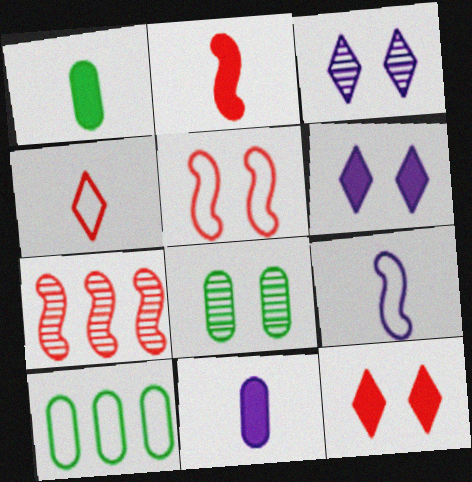[[1, 8, 10], 
[2, 3, 10], 
[2, 5, 7], 
[5, 6, 8]]